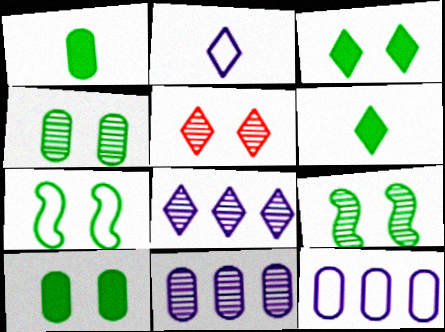[[3, 4, 7]]